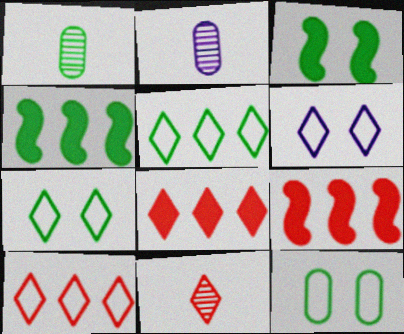[[1, 3, 5], 
[1, 4, 7], 
[1, 6, 9], 
[2, 3, 10], 
[2, 7, 9]]